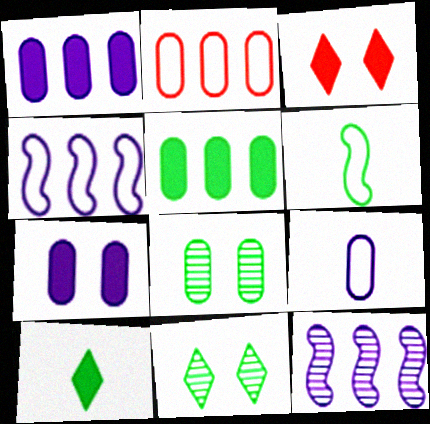[[5, 6, 11]]